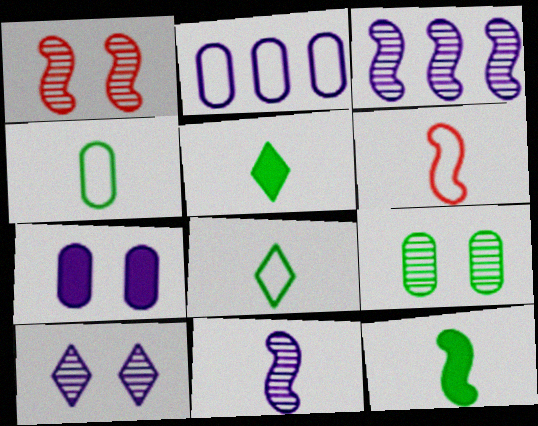[[1, 2, 5], 
[1, 9, 10], 
[6, 11, 12]]